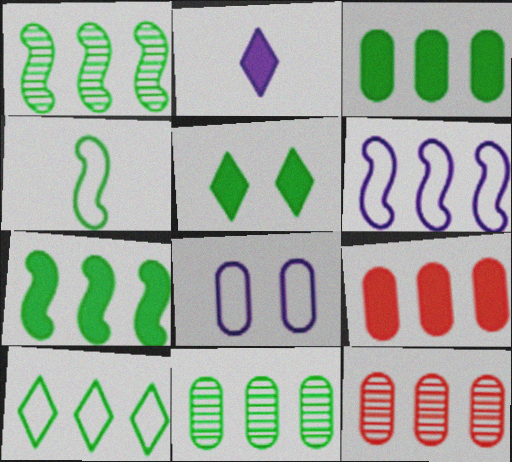[[1, 3, 10], 
[4, 5, 11], 
[7, 10, 11]]